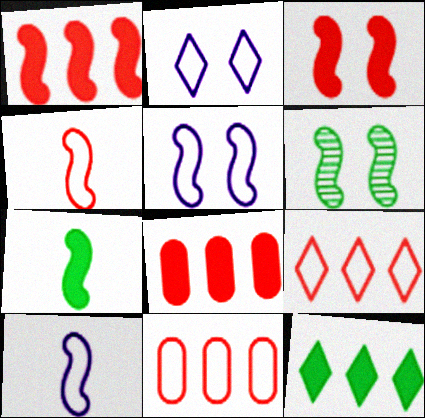[[1, 6, 10], 
[3, 5, 6]]